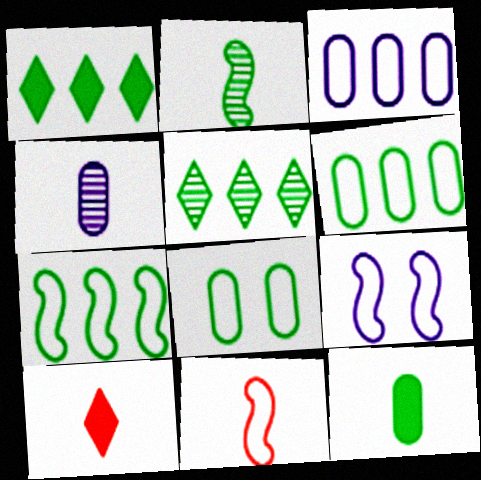[[1, 2, 8], 
[7, 9, 11]]